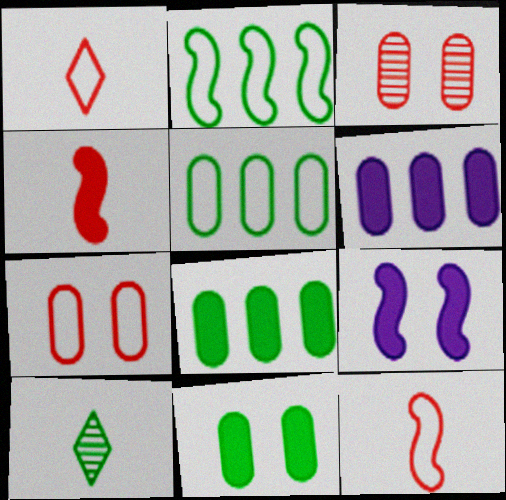[[2, 10, 11]]